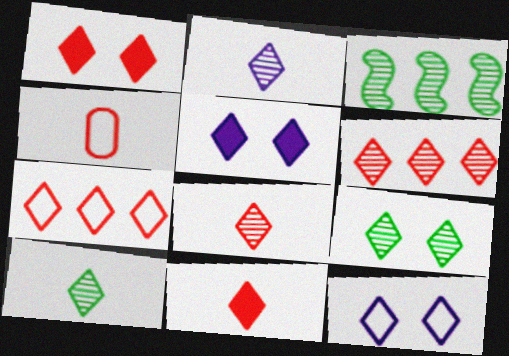[[1, 7, 8], 
[1, 9, 12], 
[2, 6, 9], 
[2, 8, 10], 
[3, 4, 5], 
[5, 7, 10]]